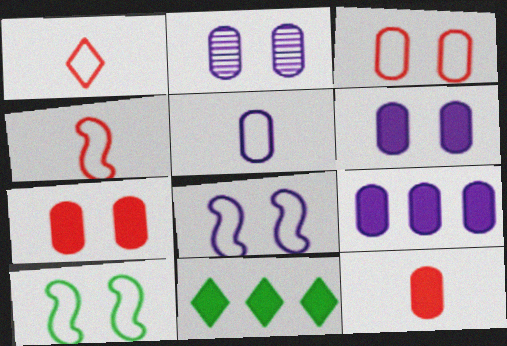[[2, 4, 11], 
[2, 5, 9]]